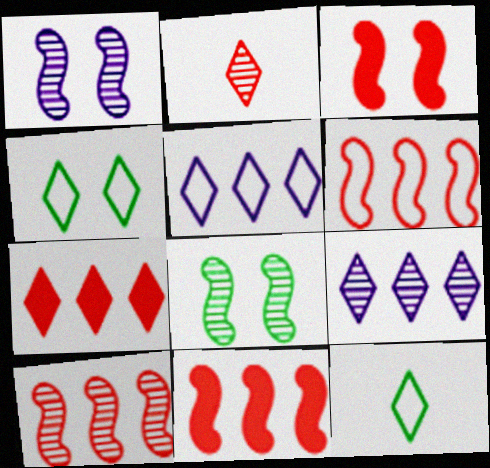[[6, 10, 11]]